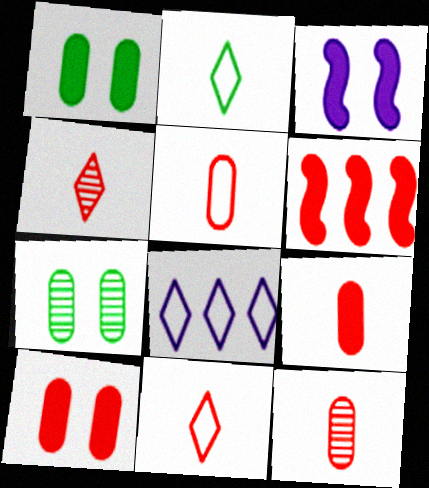[[5, 9, 12]]